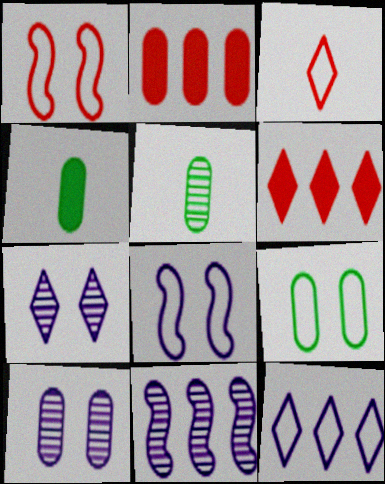[[5, 6, 8]]